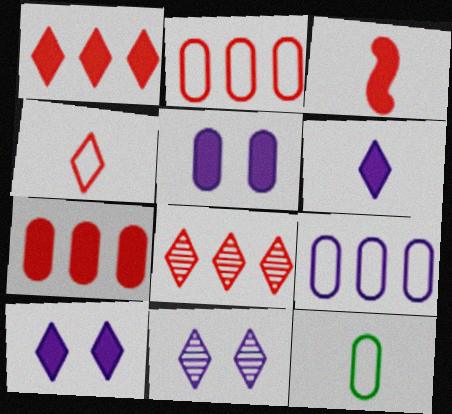[]